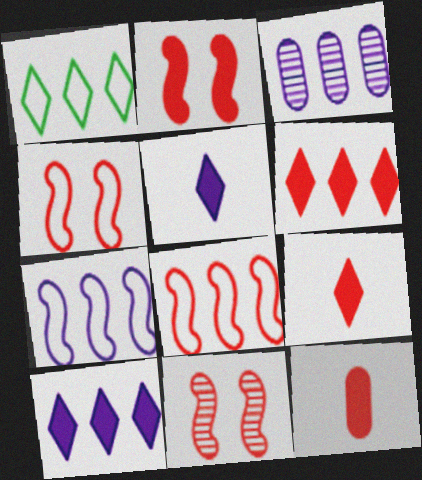[[2, 4, 11], 
[2, 6, 12], 
[3, 7, 10]]